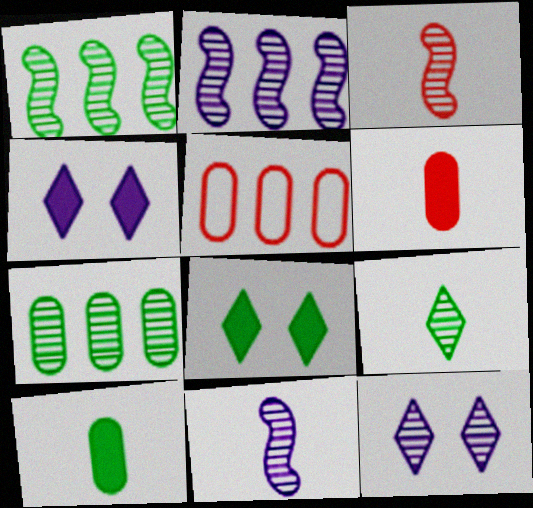[[3, 7, 12], 
[5, 8, 11]]